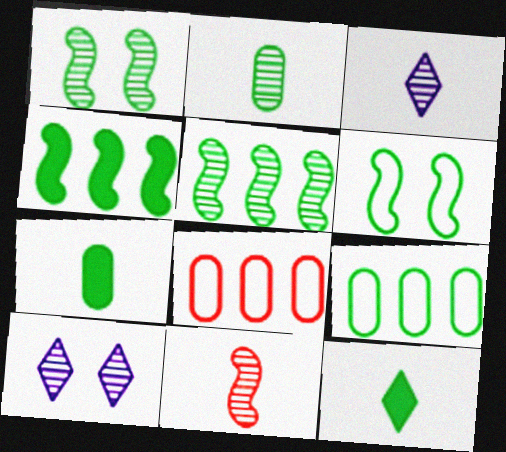[[1, 9, 12], 
[2, 3, 11]]